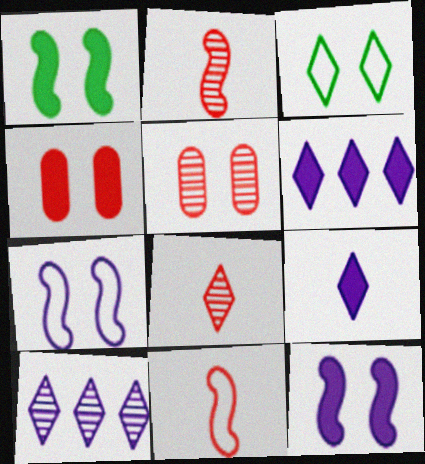[[3, 5, 12], 
[3, 6, 8]]